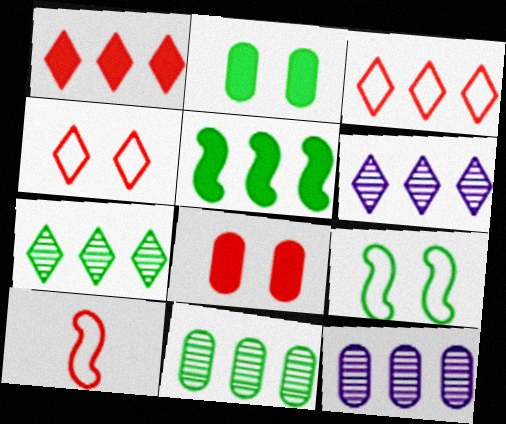[[2, 6, 10], 
[3, 5, 12]]